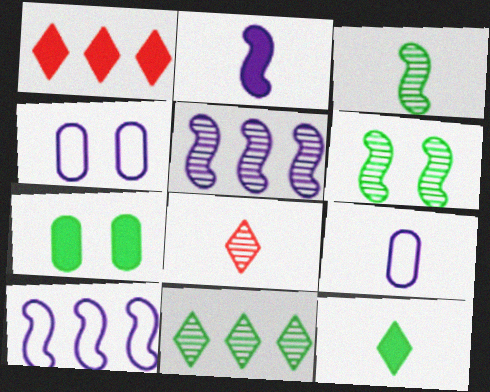[[1, 2, 7], 
[1, 3, 4], 
[1, 6, 9], 
[7, 8, 10]]